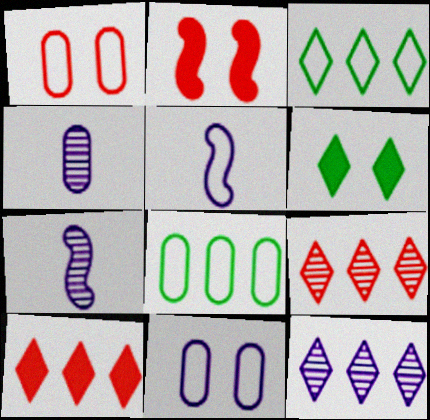[[1, 3, 5], 
[2, 3, 4], 
[3, 10, 12]]